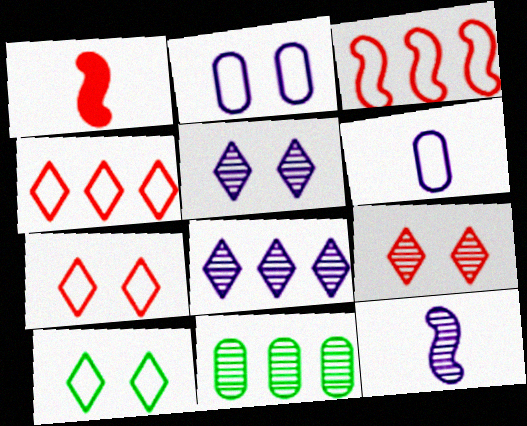[[3, 6, 10], 
[9, 11, 12]]